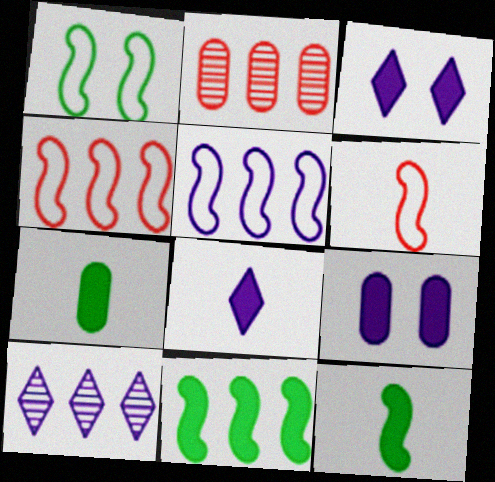[[1, 2, 8], 
[1, 5, 6]]